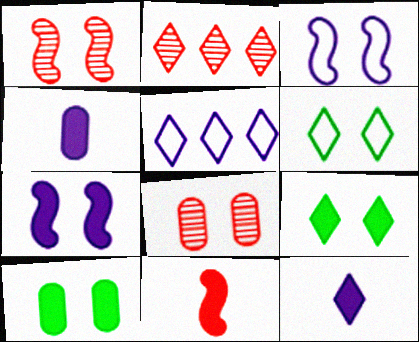[[2, 6, 12], 
[3, 8, 9], 
[6, 7, 8]]